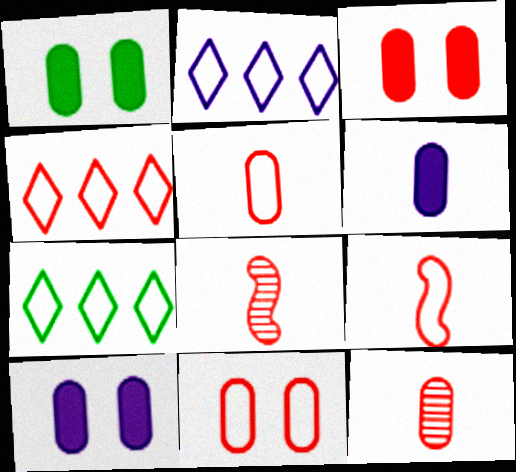[[1, 2, 8], 
[1, 3, 10], 
[2, 4, 7], 
[3, 4, 8], 
[4, 9, 11], 
[7, 8, 10]]